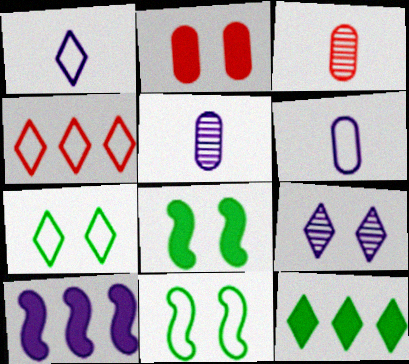[[1, 4, 7], 
[2, 9, 11], 
[3, 7, 10], 
[4, 5, 8], 
[4, 6, 11], 
[6, 9, 10]]